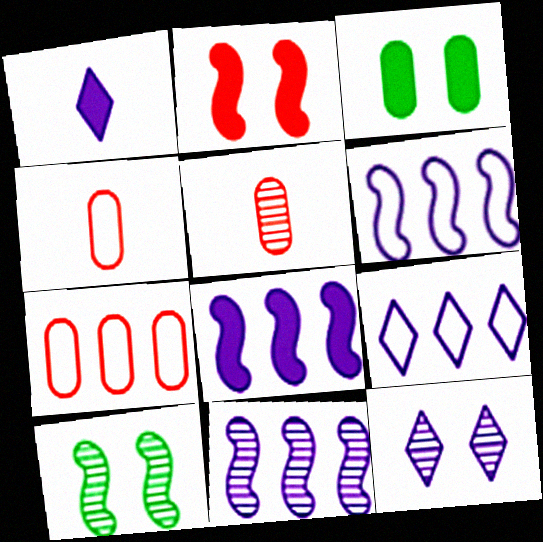[[1, 7, 10], 
[1, 9, 12], 
[6, 8, 11]]